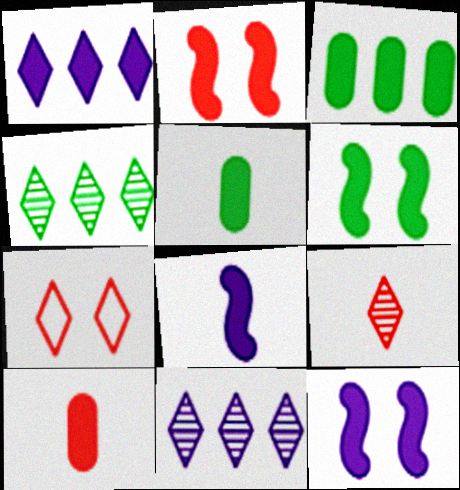[[1, 2, 5], 
[1, 6, 10], 
[2, 6, 12]]